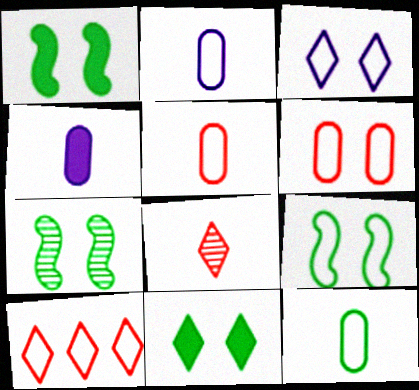[[1, 7, 9], 
[2, 5, 12], 
[2, 9, 10], 
[3, 6, 9], 
[4, 7, 10]]